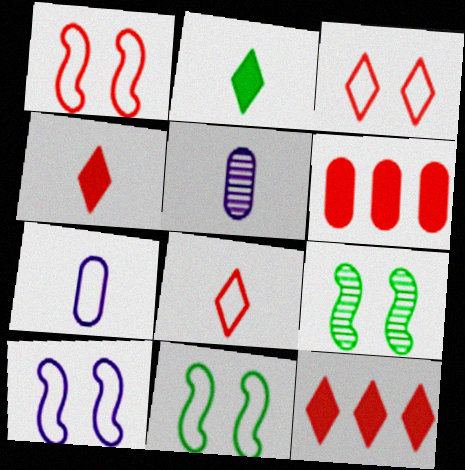[[1, 10, 11], 
[5, 11, 12], 
[7, 9, 12]]